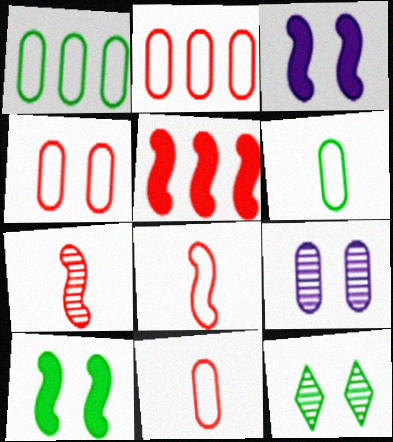[[2, 4, 11], 
[3, 4, 12]]